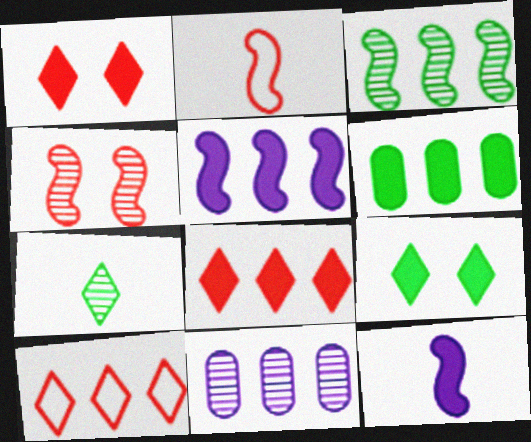[[1, 6, 12], 
[2, 9, 11], 
[4, 7, 11], 
[5, 6, 8]]